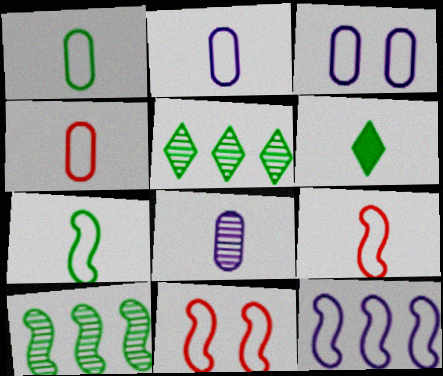[[1, 2, 4], 
[6, 8, 9], 
[7, 11, 12]]